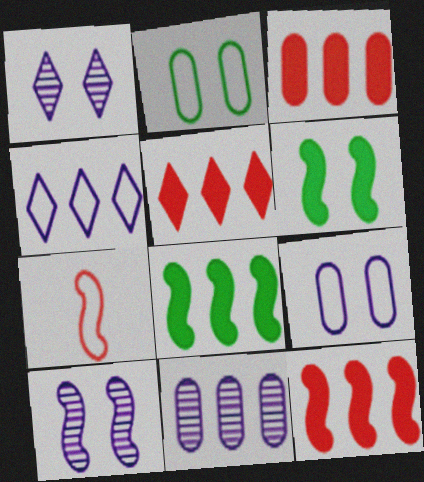[[2, 4, 7], 
[3, 5, 12], 
[7, 8, 10]]